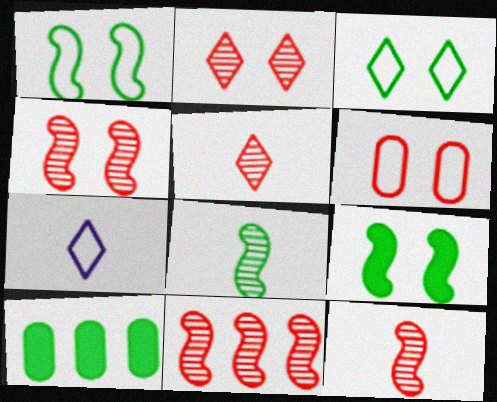[[3, 8, 10], 
[4, 7, 10], 
[4, 11, 12]]